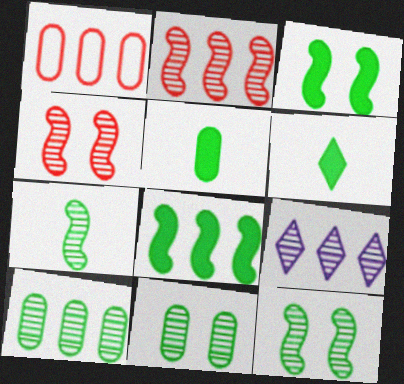[[1, 8, 9], 
[2, 9, 10]]